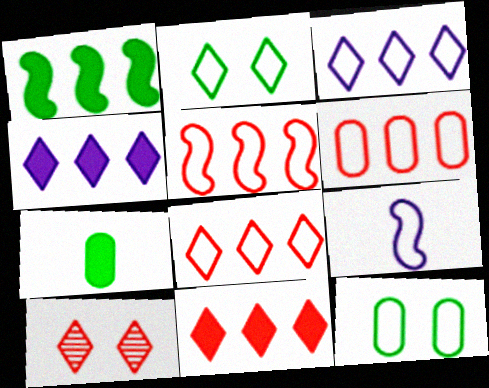[[2, 6, 9], 
[5, 6, 8], 
[8, 9, 12]]